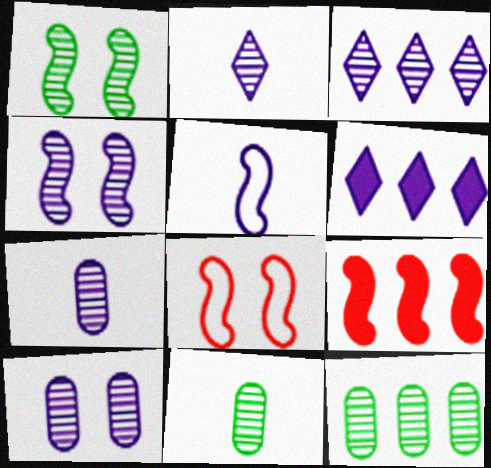[[1, 5, 9], 
[3, 4, 7], 
[5, 6, 10], 
[6, 8, 11]]